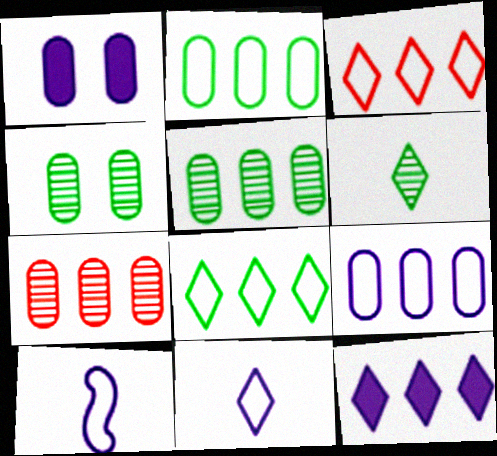[]